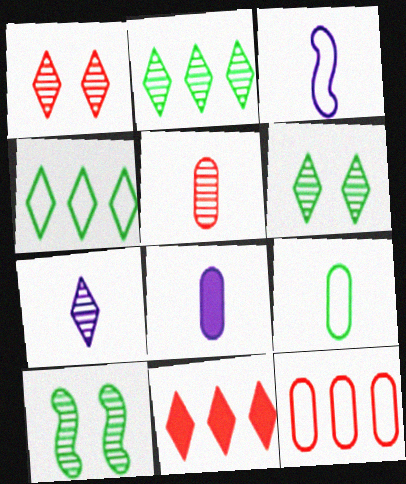[[1, 2, 7], 
[3, 7, 8], 
[5, 8, 9]]